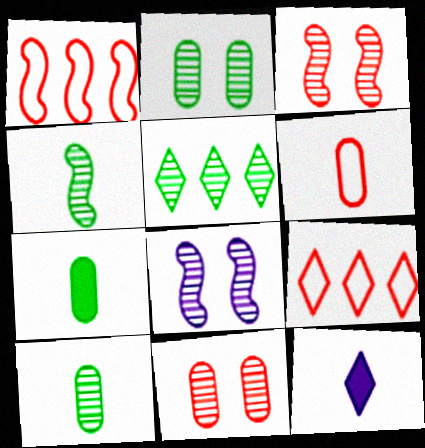[[1, 2, 12], 
[2, 4, 5], 
[4, 6, 12], 
[7, 8, 9]]